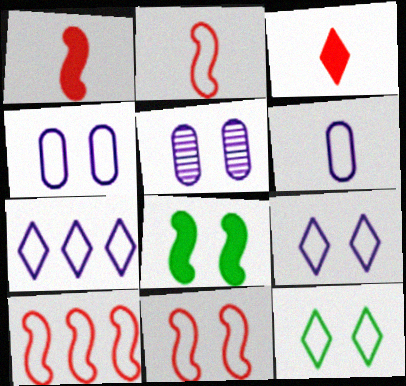[[2, 10, 11], 
[4, 11, 12], 
[6, 10, 12]]